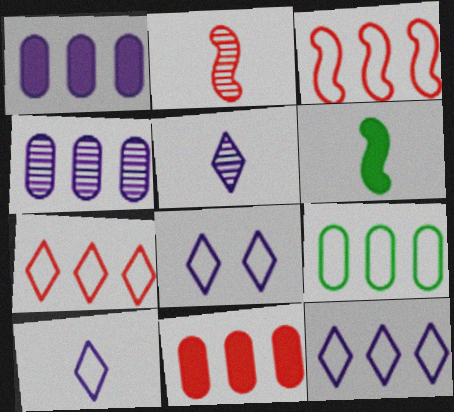[[3, 9, 12], 
[4, 9, 11], 
[8, 10, 12]]